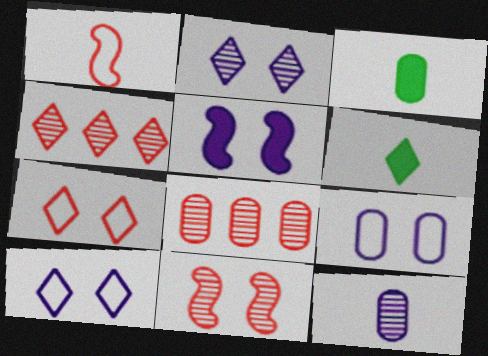[[1, 6, 12], 
[2, 5, 9], 
[3, 8, 9], 
[4, 6, 10]]